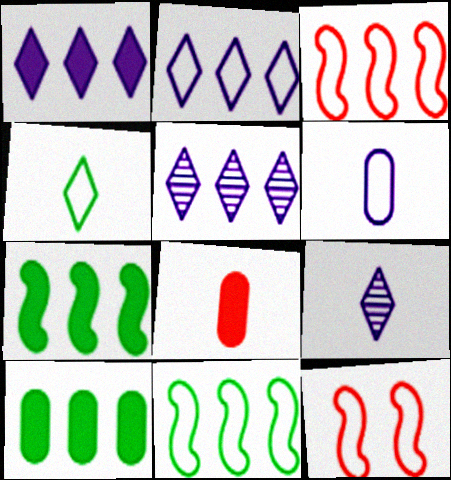[[1, 2, 5], 
[3, 5, 10], 
[9, 10, 12]]